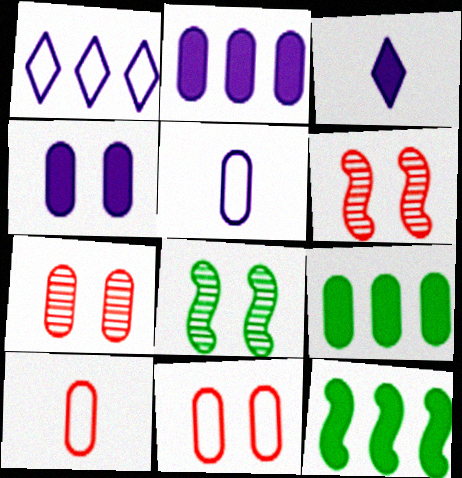[[5, 7, 9]]